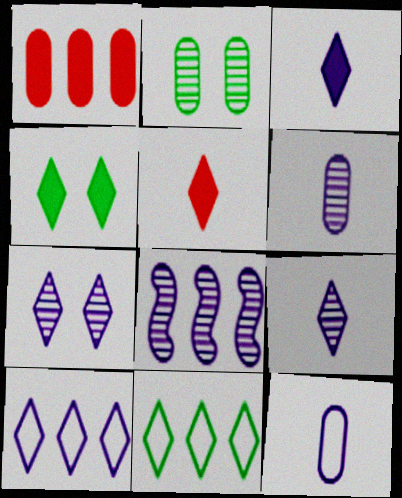[[1, 2, 12], 
[1, 8, 11], 
[3, 7, 10], 
[5, 7, 11], 
[6, 7, 8]]